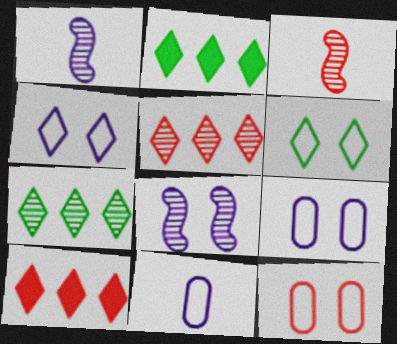[[1, 2, 12], 
[2, 3, 9], 
[3, 10, 12]]